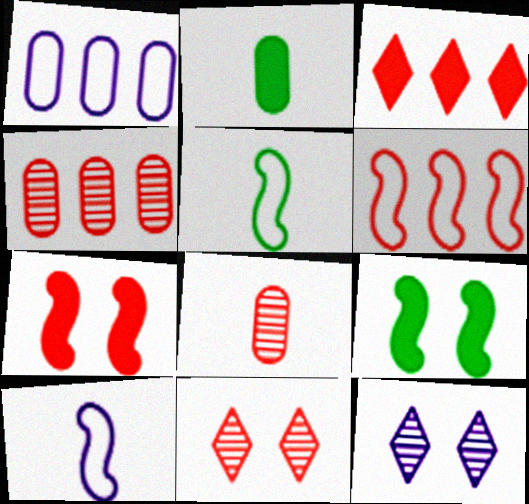[[2, 6, 12], 
[3, 4, 6]]